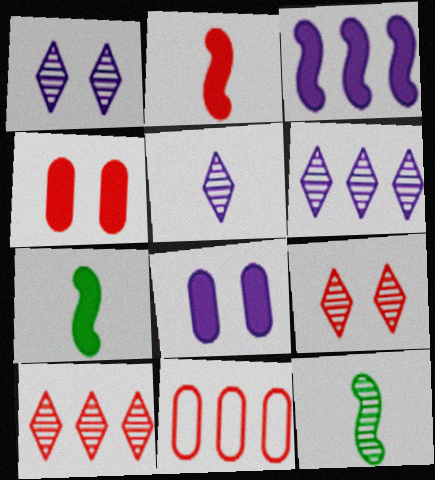[[1, 5, 6], 
[1, 7, 11], 
[2, 9, 11]]